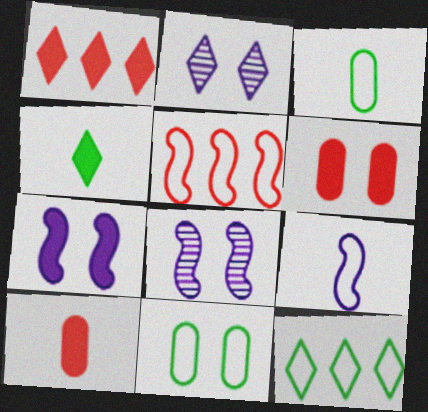[[1, 3, 8], 
[8, 10, 12]]